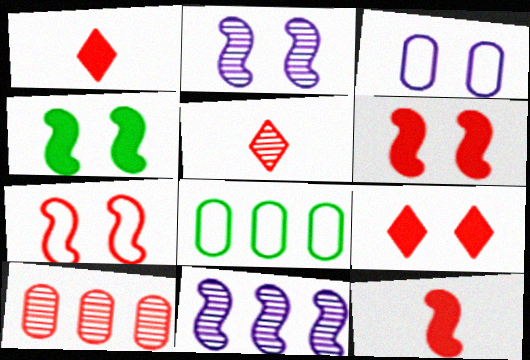[[1, 2, 8], 
[1, 7, 10], 
[2, 4, 7]]